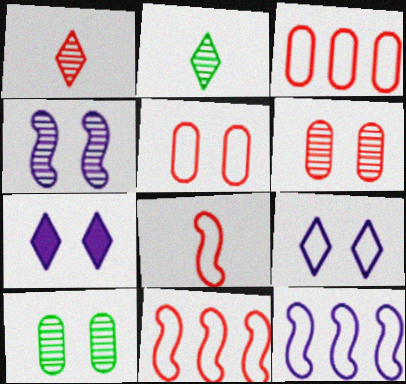[]